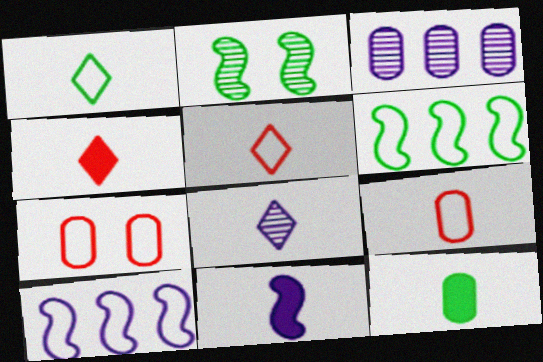[[1, 4, 8], 
[1, 7, 10], 
[3, 7, 12], 
[4, 11, 12]]